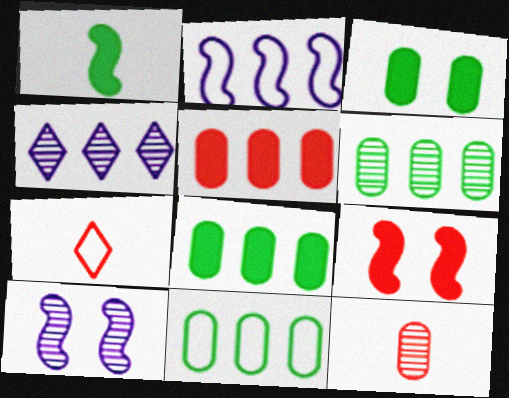[[6, 8, 11], 
[7, 8, 10]]